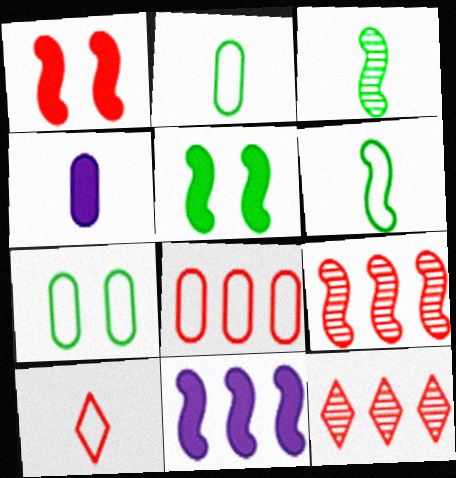[[3, 4, 10]]